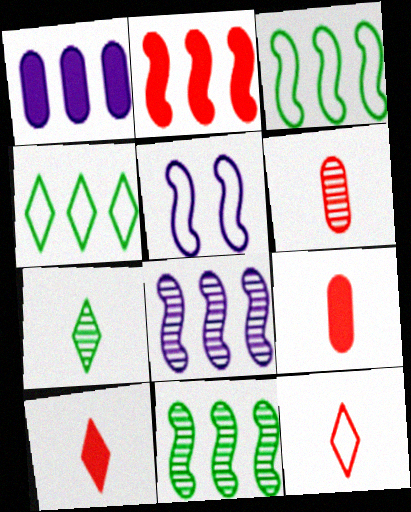[[2, 3, 8]]